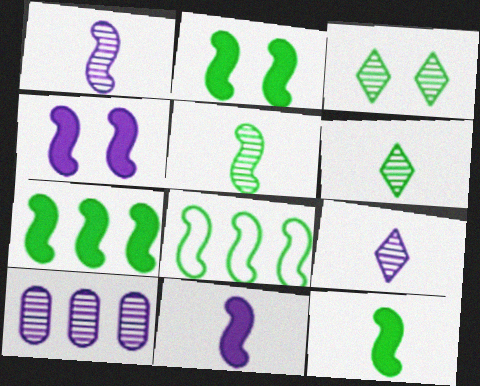[[2, 5, 8], 
[2, 7, 12]]